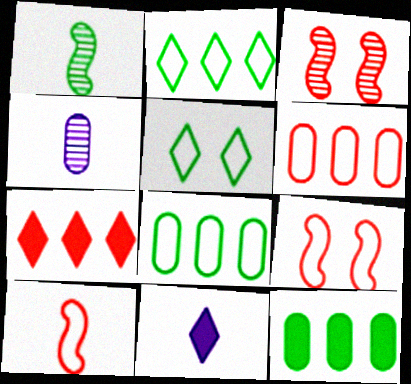[[1, 5, 12], 
[3, 8, 11]]